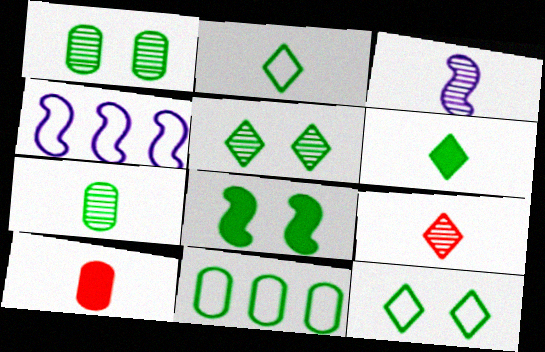[[1, 8, 12], 
[2, 3, 10], 
[3, 7, 9], 
[4, 5, 10]]